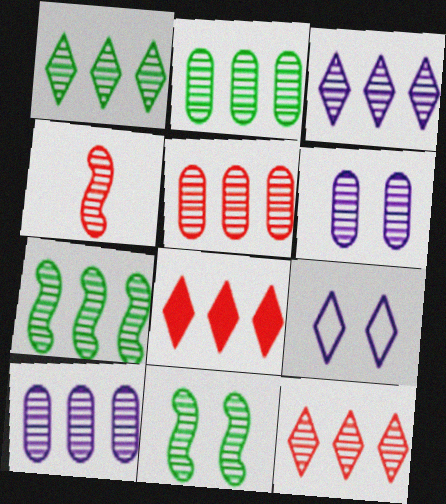[[1, 2, 7], 
[1, 3, 12], 
[1, 4, 6], 
[2, 5, 10], 
[3, 5, 7], 
[7, 10, 12]]